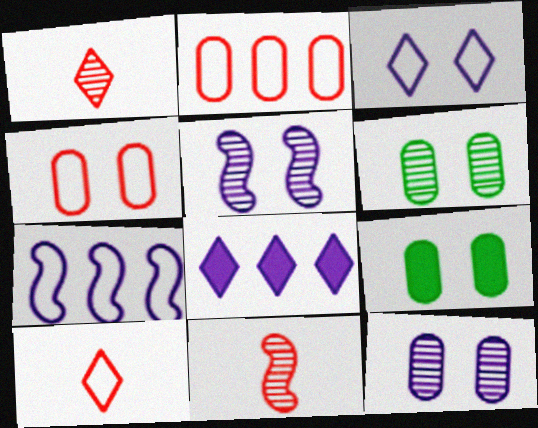[[1, 7, 9], 
[4, 9, 12]]